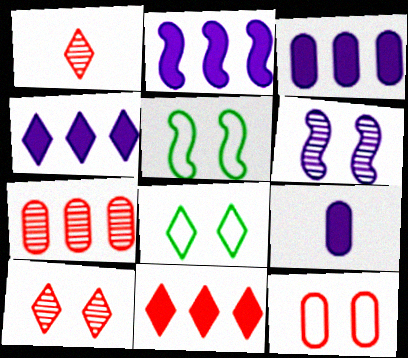[[1, 3, 5], 
[1, 4, 8], 
[2, 3, 4]]